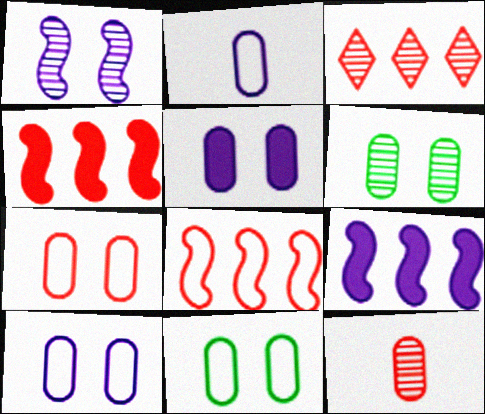[[5, 6, 7], 
[7, 10, 11]]